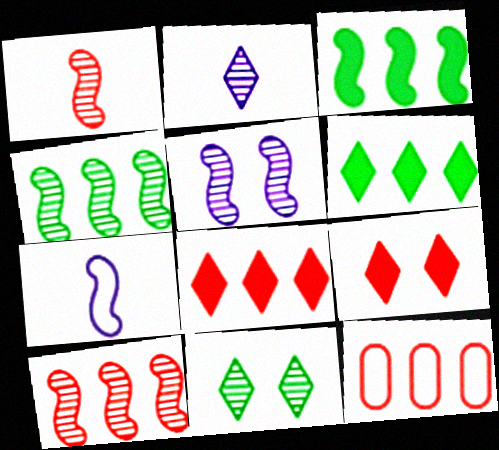[[1, 4, 5], 
[1, 9, 12], 
[8, 10, 12]]